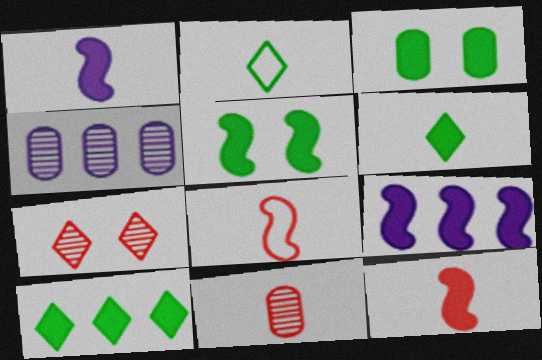[[1, 2, 11], 
[5, 9, 12]]